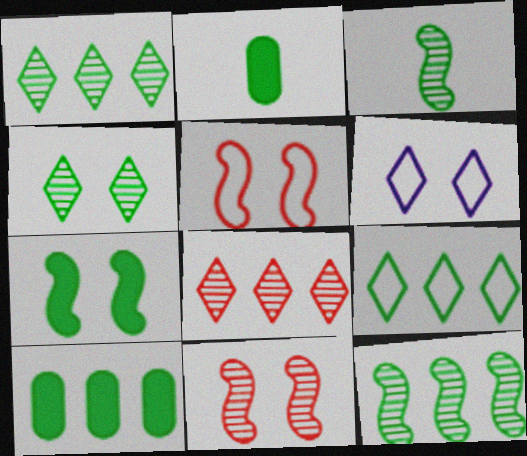[[9, 10, 12]]